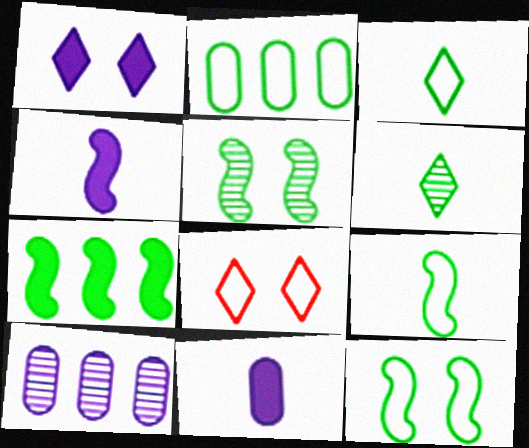[[2, 3, 12], 
[5, 7, 9]]